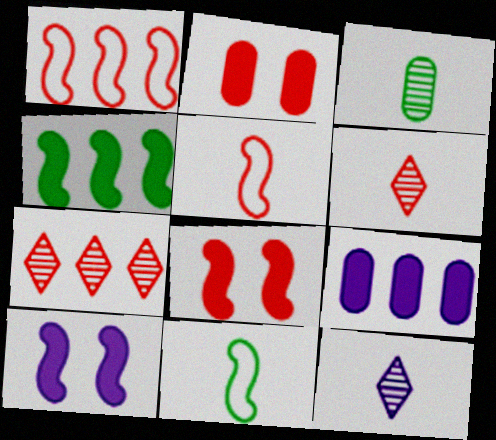[[1, 2, 6], 
[2, 5, 7]]